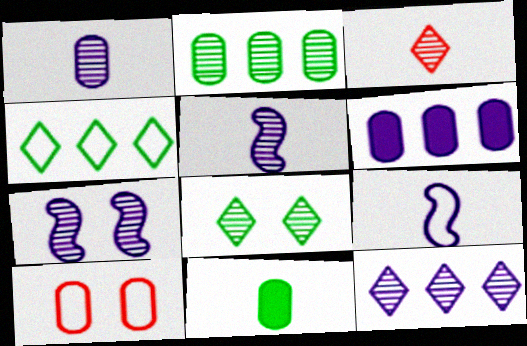[[1, 7, 12], 
[2, 3, 7], 
[3, 8, 12], 
[3, 9, 11], 
[4, 9, 10]]